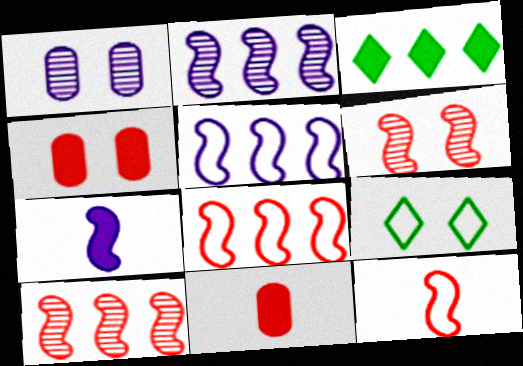[[1, 3, 12], 
[2, 9, 11], 
[3, 4, 7]]